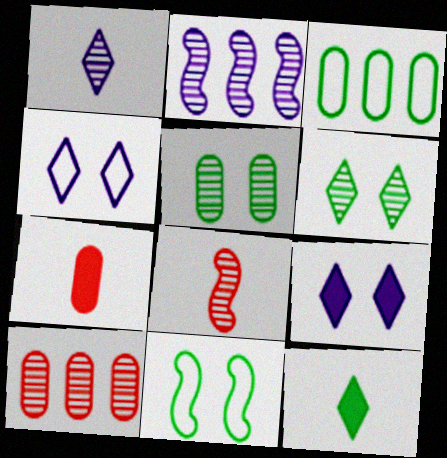[[3, 8, 9]]